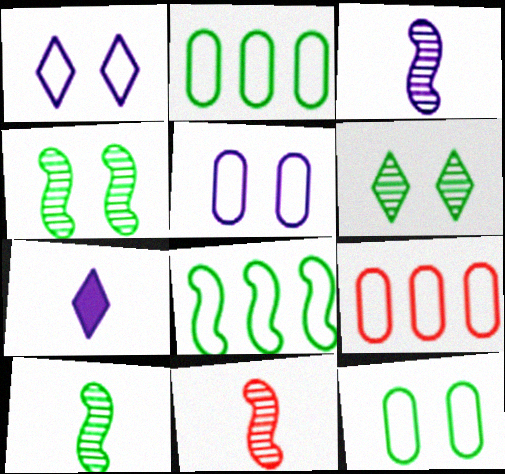[[3, 10, 11], 
[4, 7, 9]]